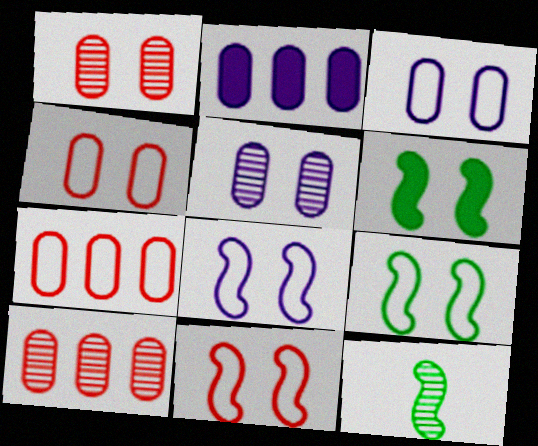[[8, 9, 11]]